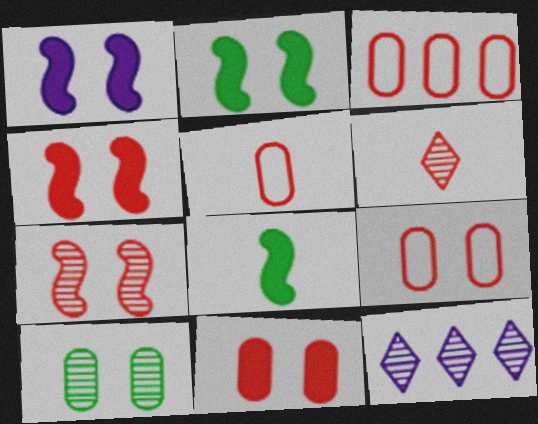[[1, 2, 4], 
[2, 5, 12], 
[3, 4, 6], 
[3, 5, 9], 
[8, 9, 12]]